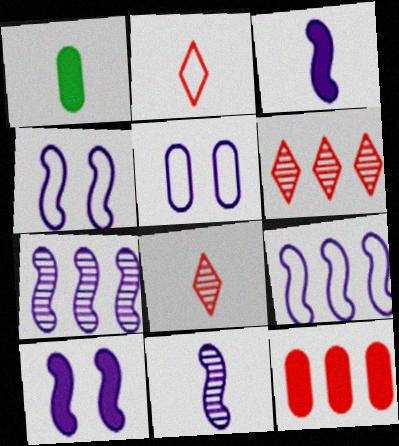[[1, 2, 11], 
[1, 4, 6], 
[3, 4, 7], 
[9, 10, 11]]